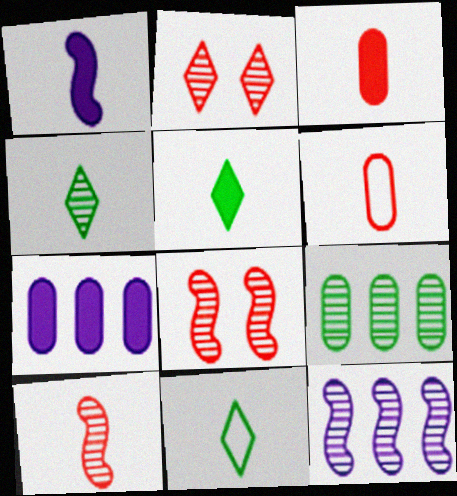[[1, 3, 5], 
[1, 4, 6], 
[4, 5, 11], 
[7, 8, 11]]